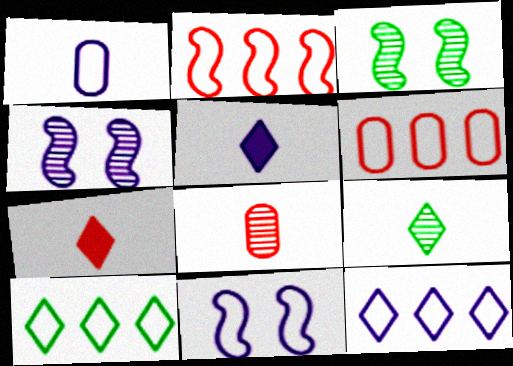[[1, 11, 12], 
[3, 5, 6]]